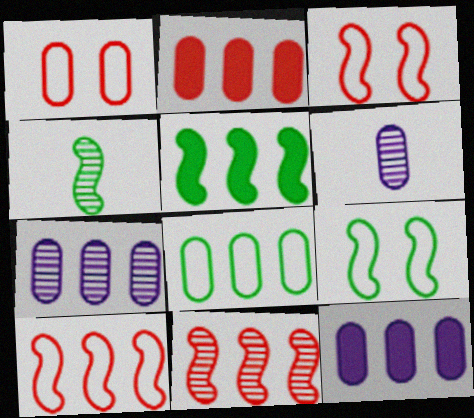[[2, 7, 8], 
[4, 5, 9]]